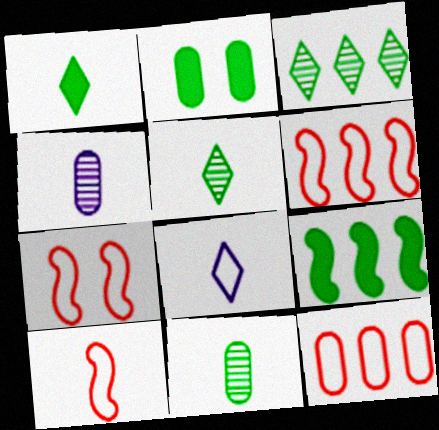[[1, 2, 9], 
[1, 4, 10], 
[2, 4, 12], 
[6, 7, 10]]